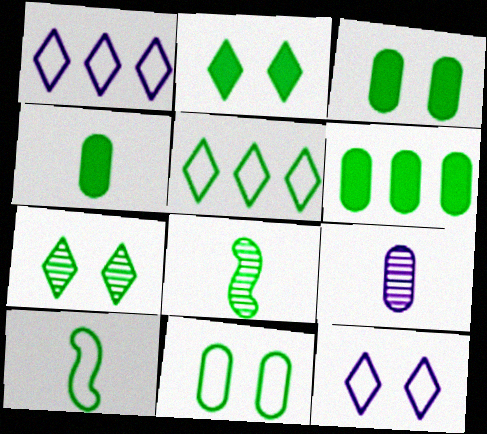[[3, 4, 6], 
[3, 5, 8], 
[5, 10, 11], 
[6, 7, 10]]